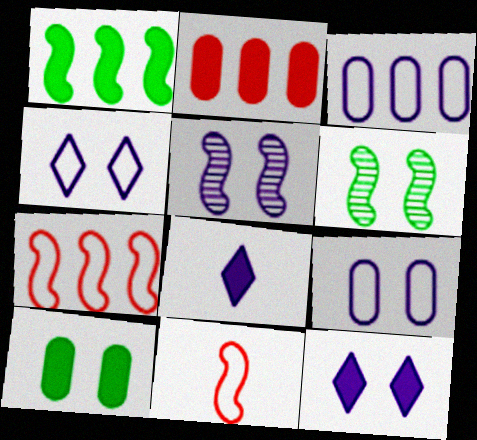[[1, 5, 11], 
[3, 5, 8], 
[5, 9, 12]]